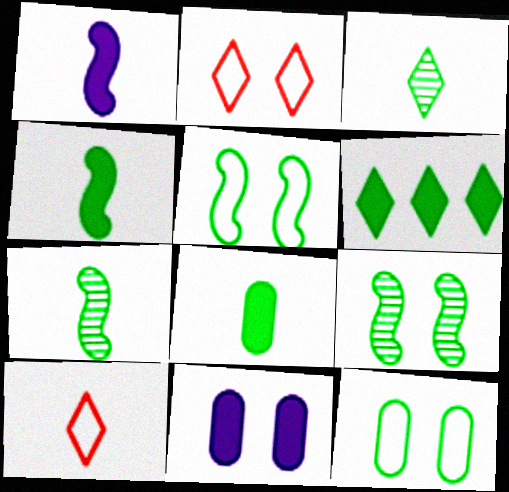[[2, 9, 11], 
[6, 7, 12]]